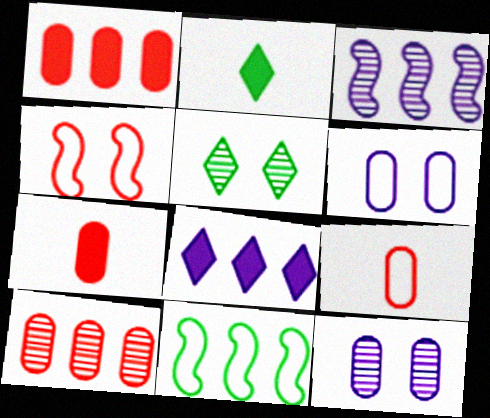[[8, 10, 11]]